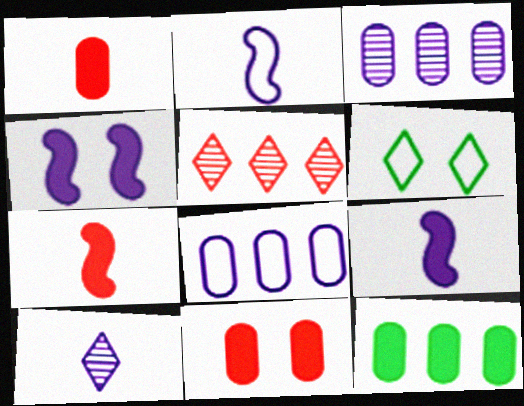[[3, 6, 7], 
[4, 8, 10]]